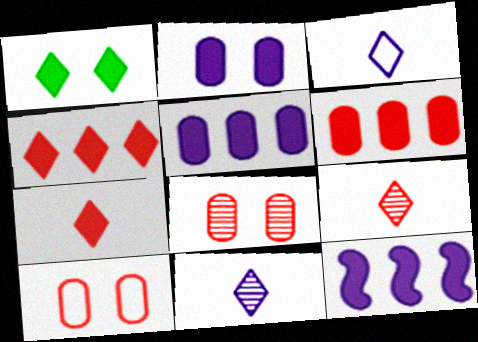[]